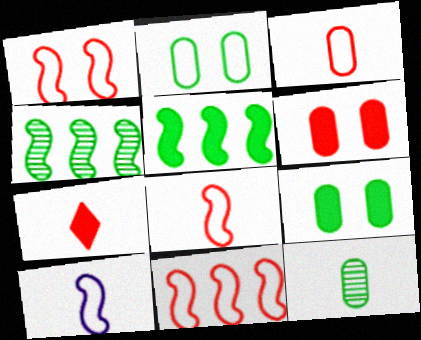[[1, 8, 11], 
[7, 10, 12]]